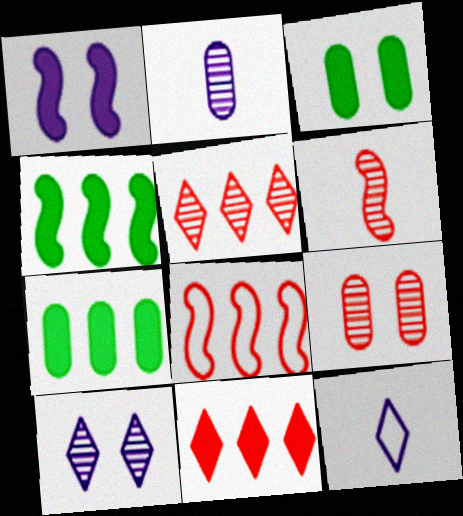[[4, 9, 12], 
[5, 6, 9]]